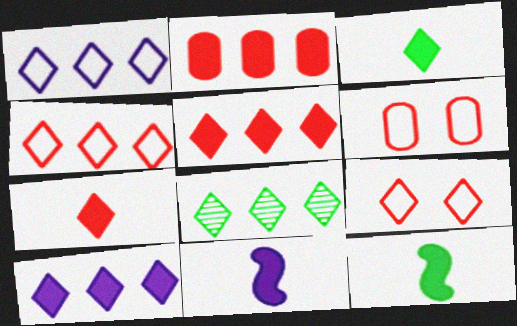[[1, 5, 8], 
[4, 8, 10], 
[6, 8, 11]]